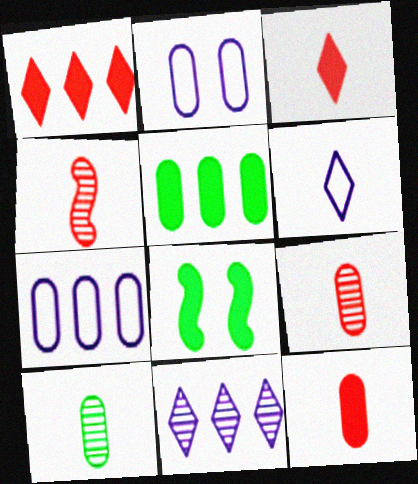[[2, 5, 9]]